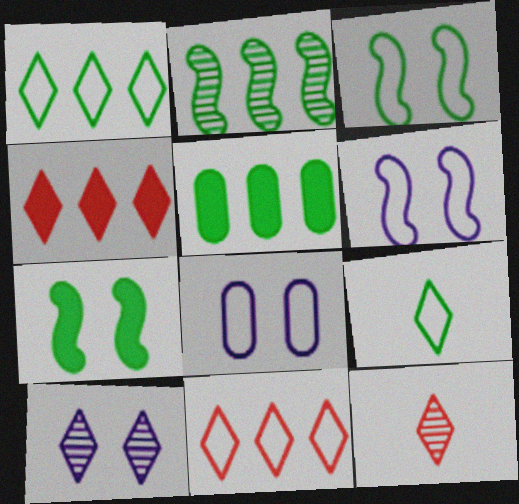[[1, 2, 5], 
[4, 9, 10], 
[5, 6, 12]]